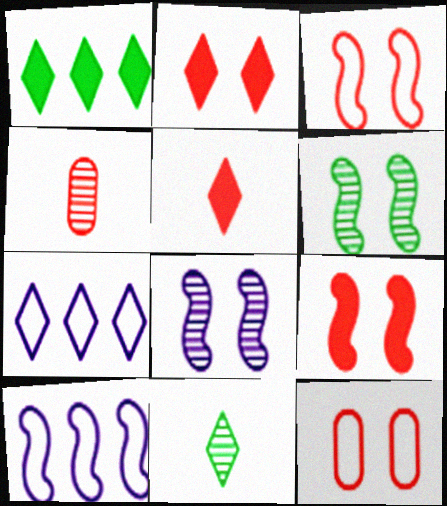[[2, 7, 11]]